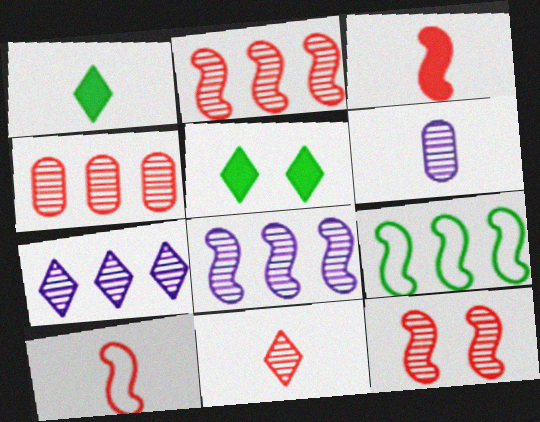[[1, 6, 10], 
[4, 11, 12]]